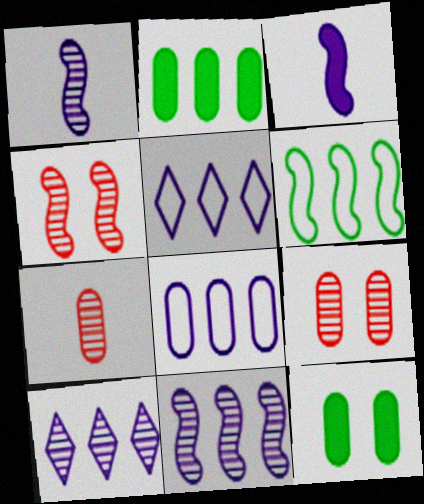[[3, 4, 6], 
[7, 8, 12]]